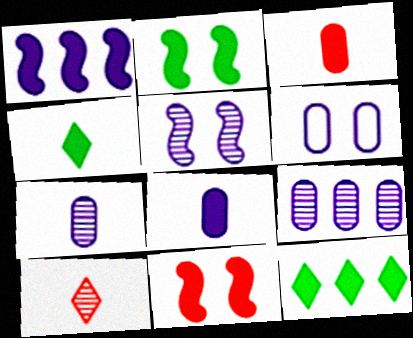[[6, 8, 9], 
[8, 11, 12]]